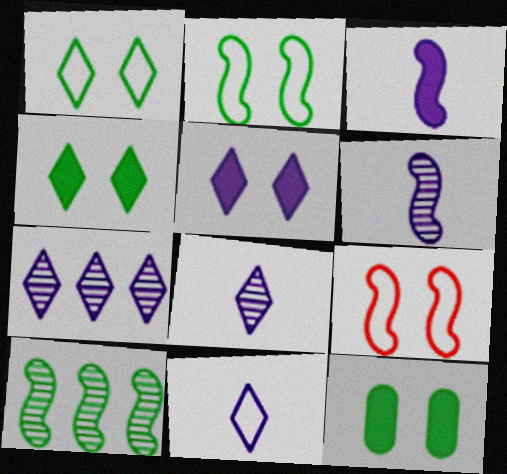[[3, 9, 10], 
[5, 7, 11]]